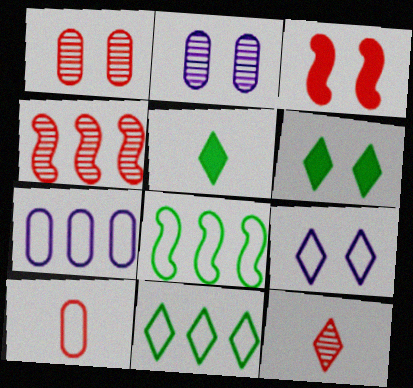[[1, 4, 12], 
[8, 9, 10]]